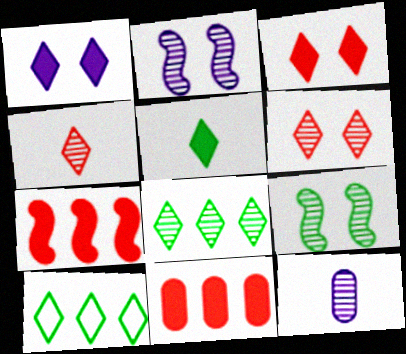[[1, 4, 10]]